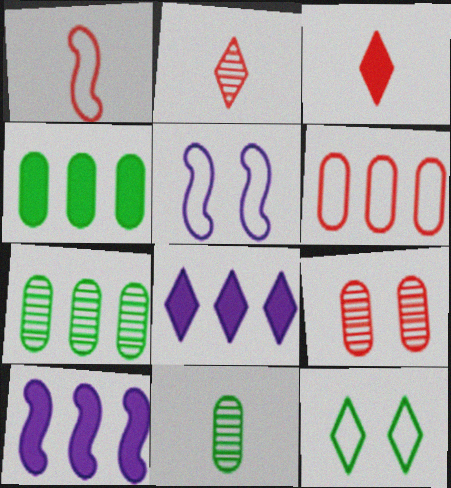[[2, 4, 5], 
[2, 8, 12], 
[3, 5, 7]]